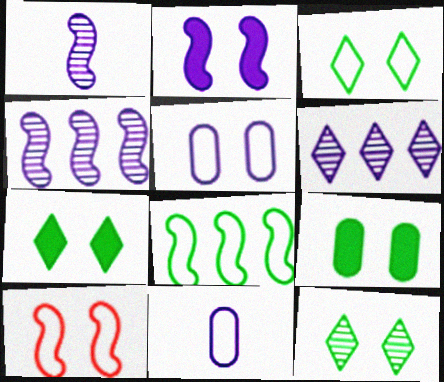[[2, 6, 11], 
[3, 5, 10], 
[3, 7, 12]]